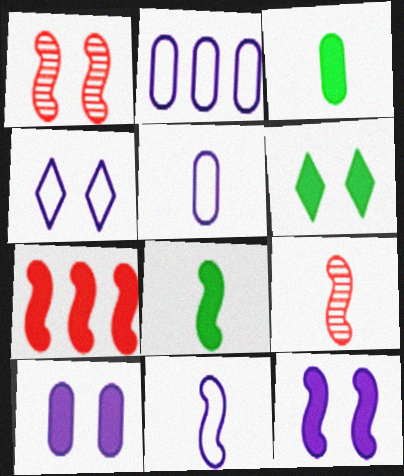[[2, 4, 11], 
[2, 6, 9], 
[7, 8, 12], 
[8, 9, 11]]